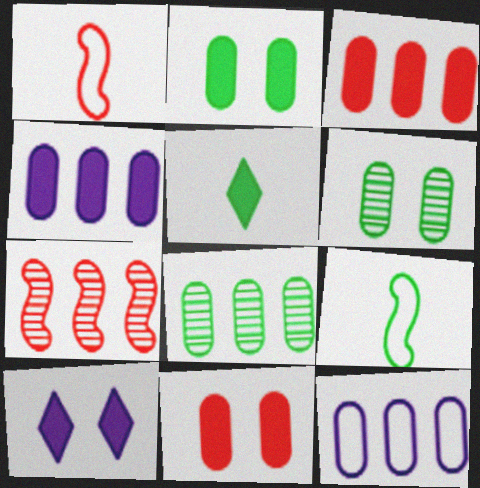[[1, 8, 10], 
[3, 8, 12]]